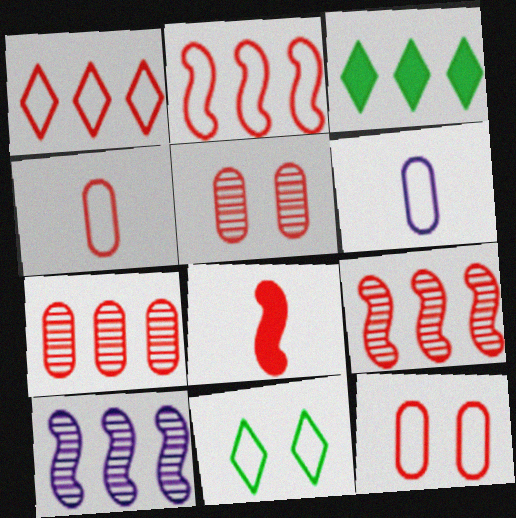[[1, 5, 8], 
[2, 6, 11]]